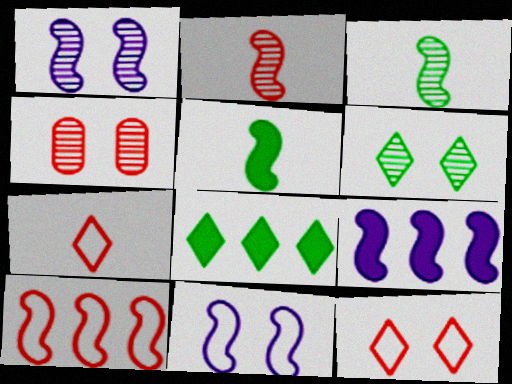[[1, 4, 6], 
[1, 5, 10]]